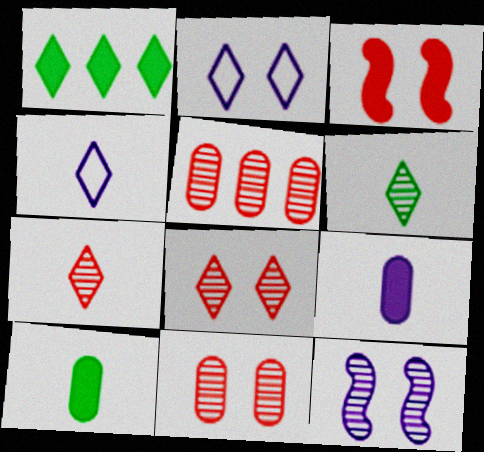[[1, 2, 7], 
[1, 3, 9], 
[1, 4, 8], 
[5, 6, 12]]